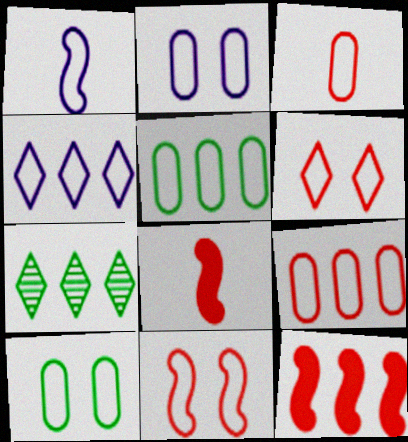[[1, 2, 4], 
[1, 5, 6], 
[2, 3, 5], 
[2, 7, 8]]